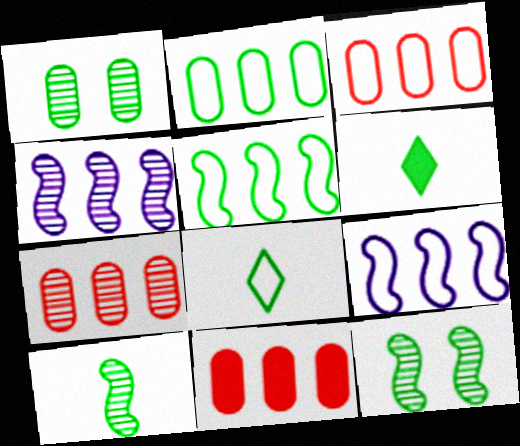[[1, 5, 6], 
[2, 6, 12], 
[3, 7, 11]]